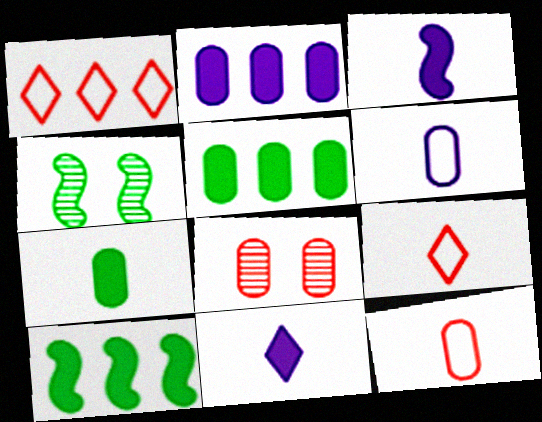[[2, 4, 9], 
[5, 6, 8]]